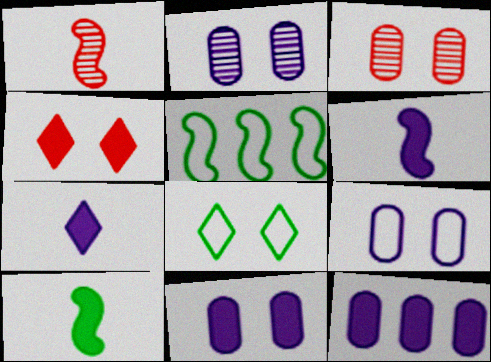[[1, 8, 12], 
[2, 9, 11], 
[3, 5, 7], 
[4, 10, 12]]